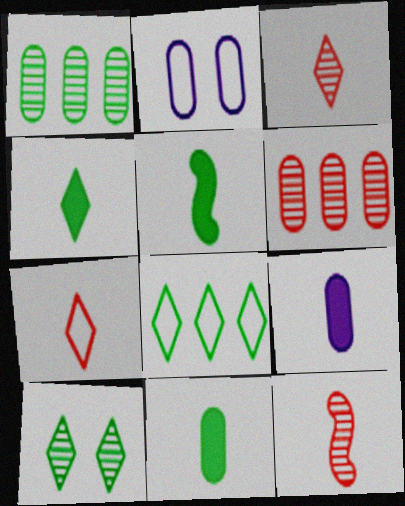[[2, 6, 11], 
[4, 5, 11], 
[4, 8, 10]]